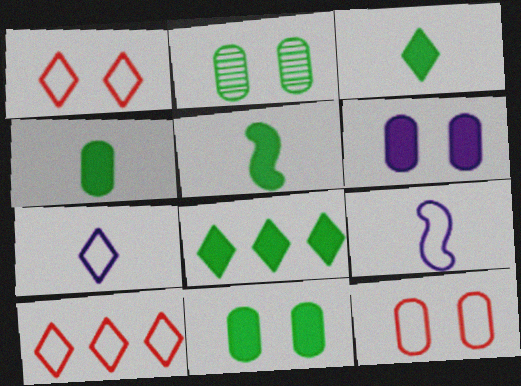[[2, 6, 12], 
[3, 4, 5], 
[5, 8, 11]]